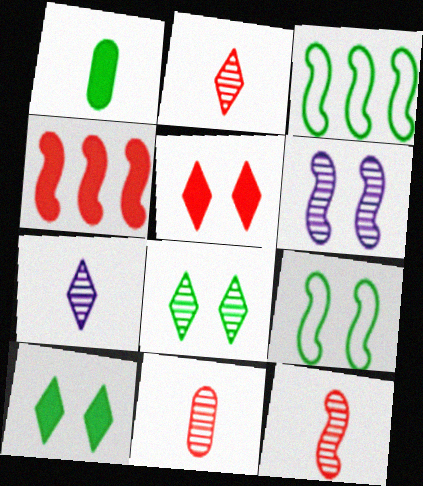[[1, 3, 8], 
[2, 11, 12]]